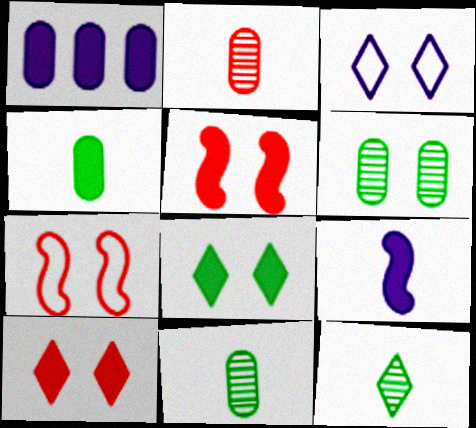[[1, 7, 12], 
[3, 5, 6]]